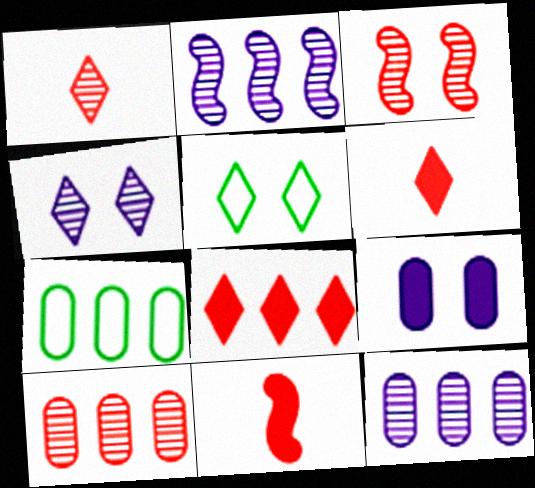[[1, 3, 10], 
[2, 7, 8], 
[3, 5, 9], 
[4, 7, 11], 
[5, 11, 12]]